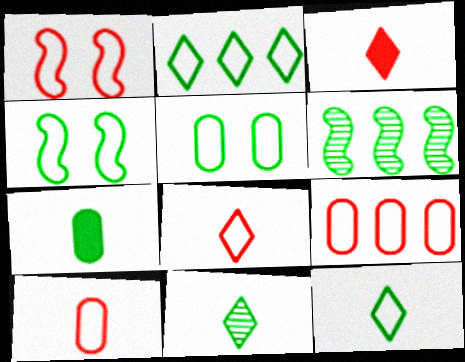[[1, 8, 9]]